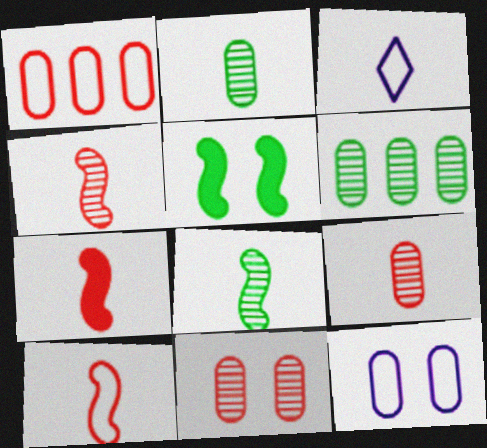[[2, 3, 7], 
[4, 7, 10]]